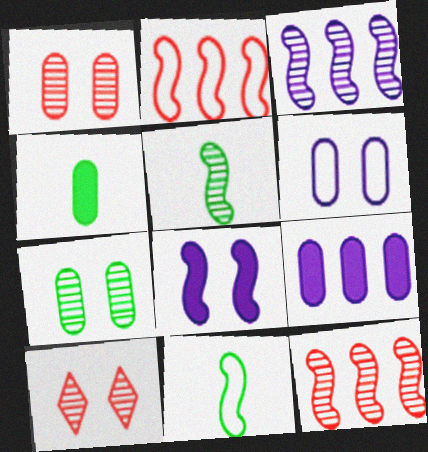[[2, 5, 8], 
[8, 11, 12], 
[9, 10, 11]]